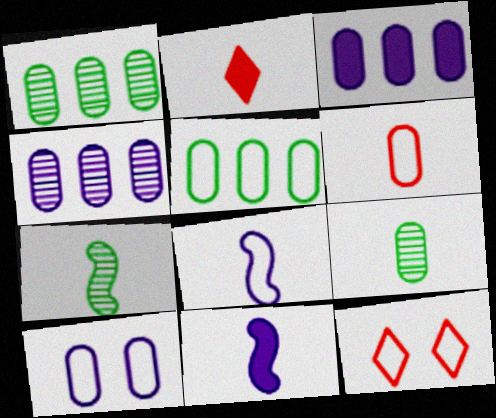[[1, 11, 12], 
[2, 8, 9], 
[3, 7, 12], 
[5, 6, 10], 
[5, 8, 12]]